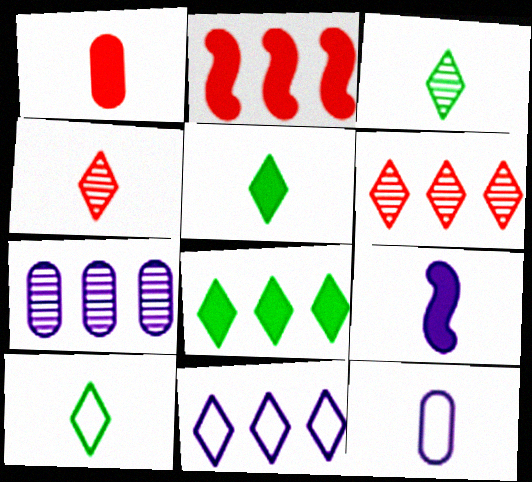[[1, 5, 9], 
[3, 5, 10], 
[6, 8, 11]]